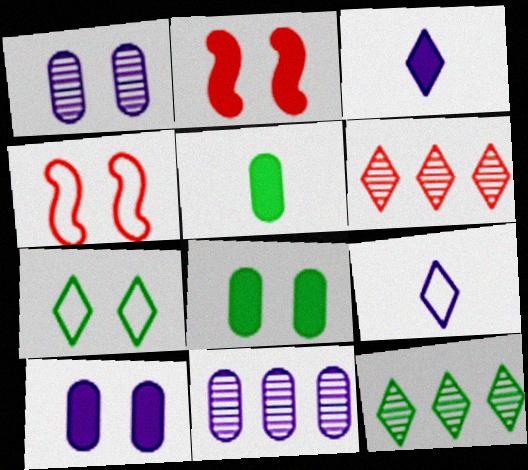[[1, 2, 7], 
[3, 6, 7]]